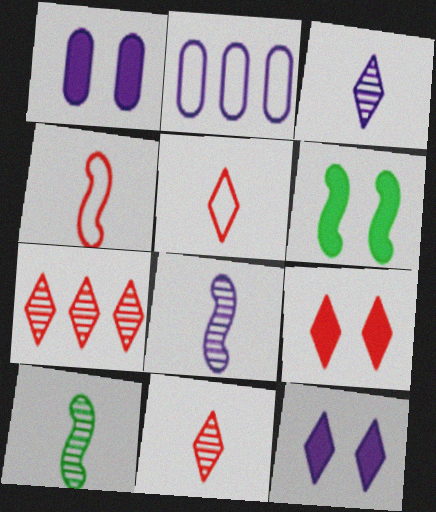[[1, 6, 9], 
[2, 6, 11], 
[2, 8, 12], 
[2, 9, 10], 
[5, 7, 9]]